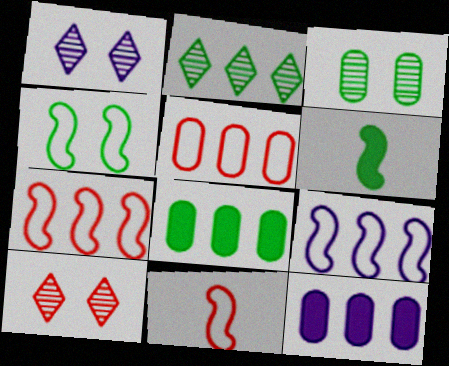[[1, 5, 6], 
[1, 8, 11], 
[2, 7, 12], 
[4, 9, 11]]